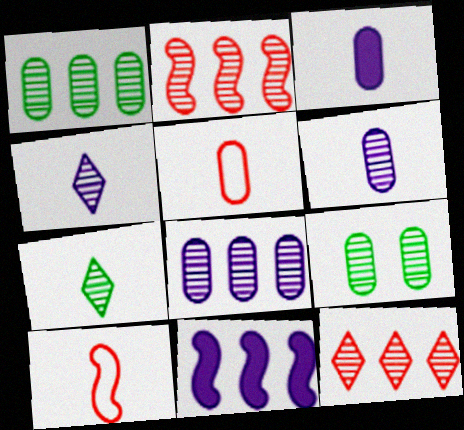[[2, 4, 9], 
[3, 7, 10]]